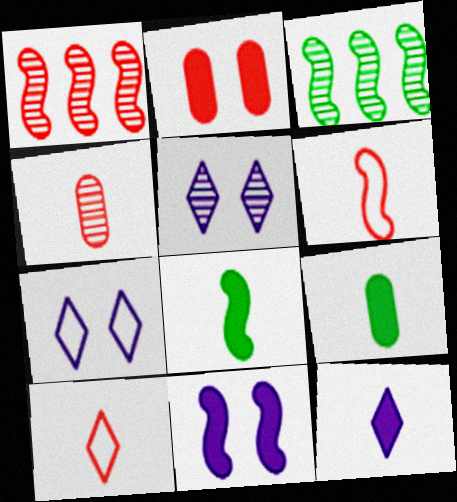[[1, 2, 10], 
[1, 7, 9], 
[3, 4, 5], 
[3, 6, 11]]